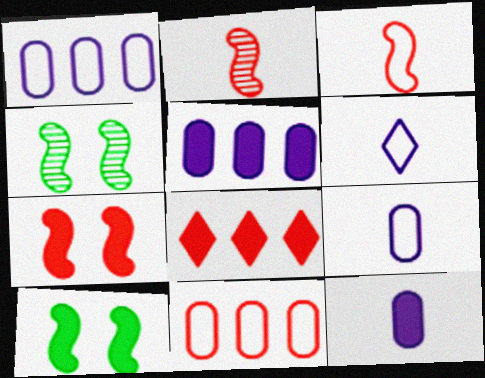[[4, 8, 9], 
[8, 10, 12]]